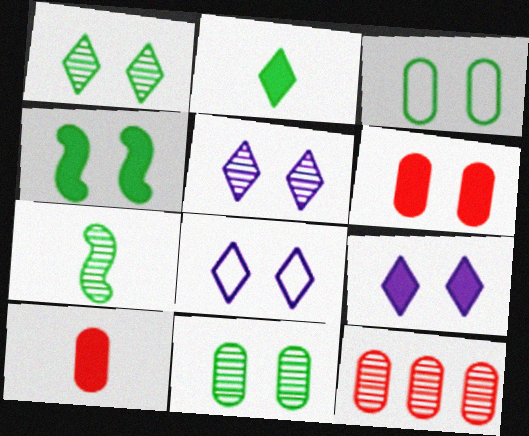[[1, 3, 4], 
[4, 6, 9], 
[5, 7, 12], 
[5, 8, 9]]